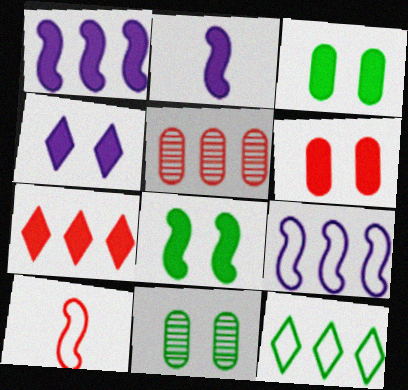[[1, 5, 12], 
[2, 3, 7], 
[4, 6, 8]]